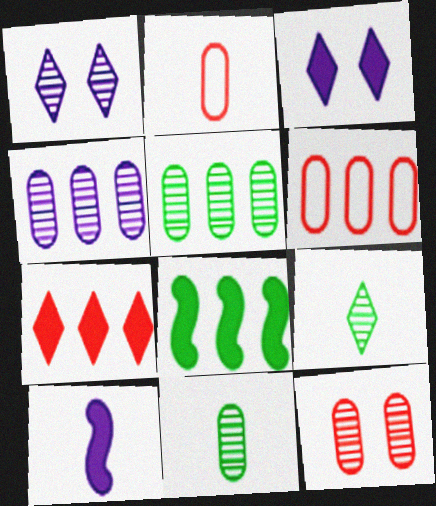[[1, 2, 8], 
[2, 9, 10], 
[4, 11, 12]]